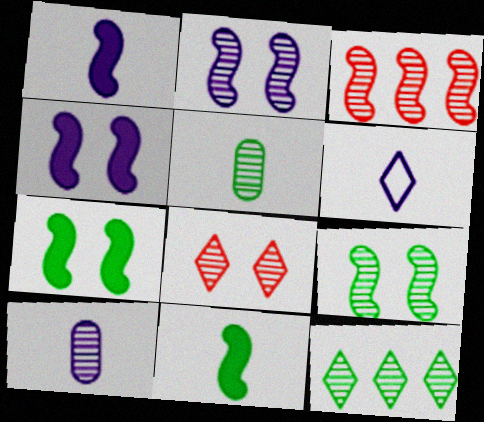[[1, 6, 10], 
[5, 9, 12]]